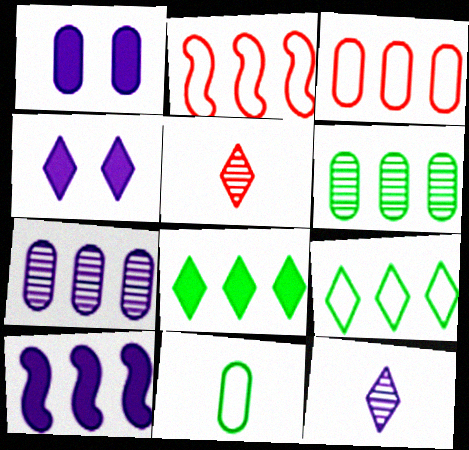[[2, 7, 8], 
[4, 5, 9]]